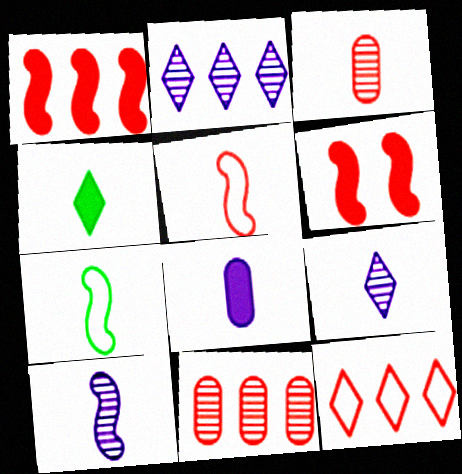[[1, 11, 12], 
[3, 6, 12]]